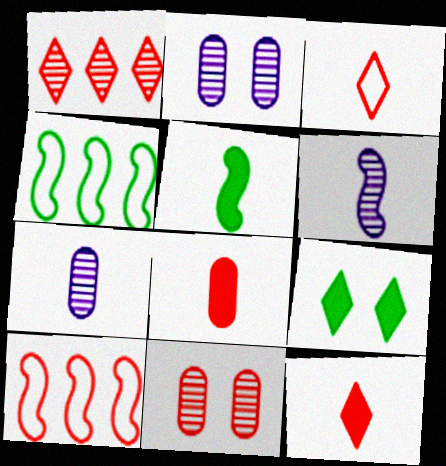[[2, 4, 12], 
[3, 5, 7], 
[7, 9, 10], 
[10, 11, 12]]